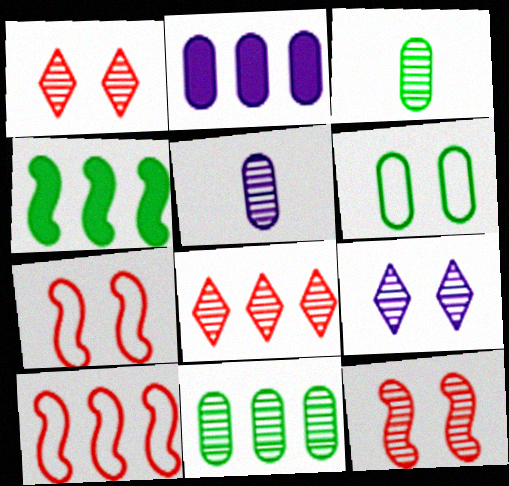[]